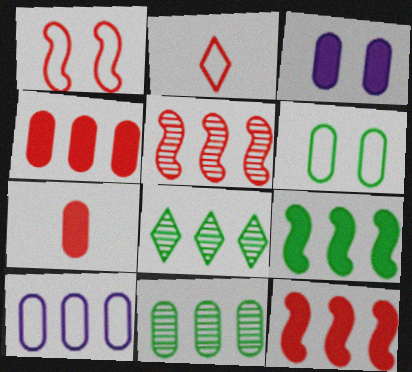[[4, 10, 11], 
[8, 10, 12]]